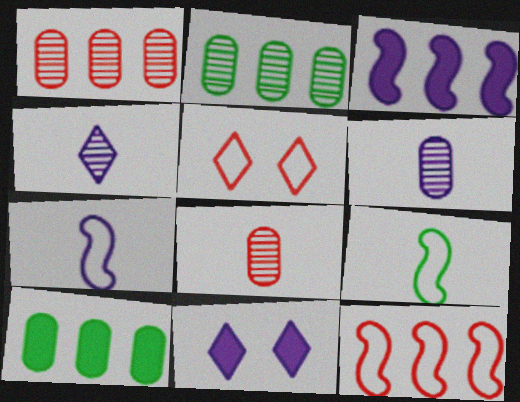[[1, 9, 11]]